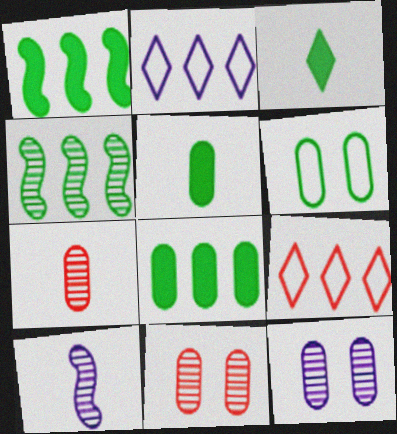[[3, 4, 6]]